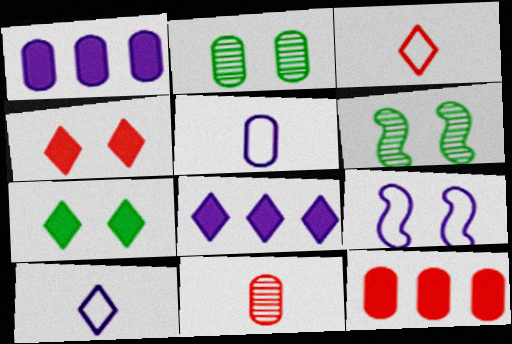[[1, 3, 6], 
[2, 4, 9], 
[2, 5, 12], 
[6, 10, 12]]